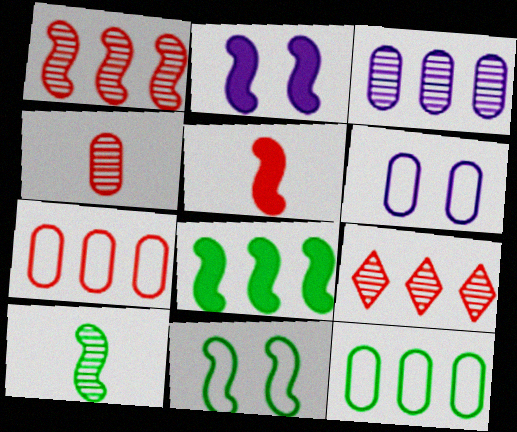[[2, 5, 8], 
[8, 10, 11]]